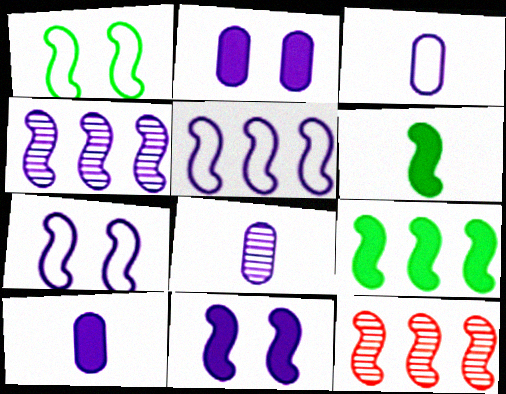[[3, 8, 10], 
[5, 9, 12], 
[6, 7, 12]]